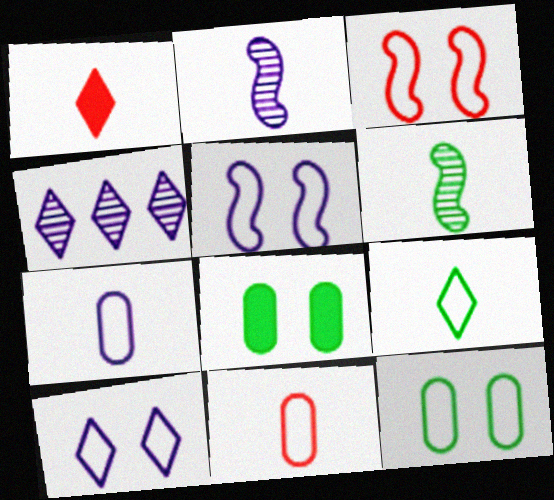[[1, 6, 7], 
[3, 10, 12]]